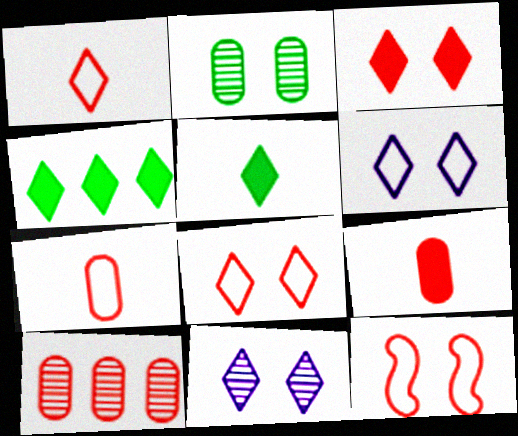[[1, 4, 11]]